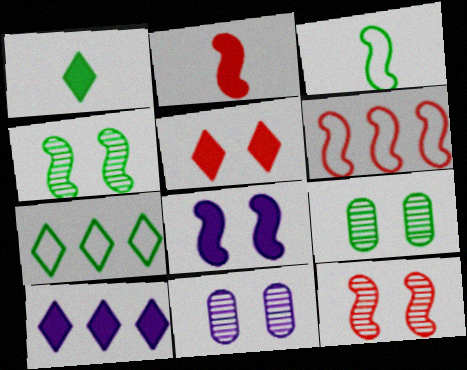[[1, 5, 10], 
[1, 6, 11], 
[2, 6, 12], 
[2, 7, 11]]